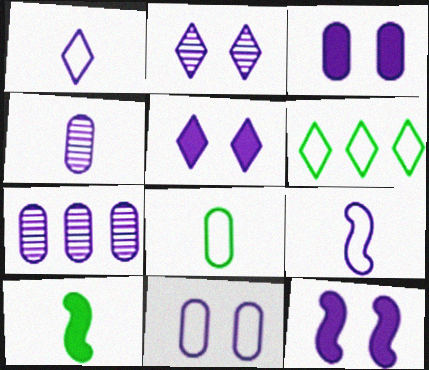[[1, 7, 12], 
[2, 11, 12], 
[3, 5, 12], 
[5, 7, 9]]